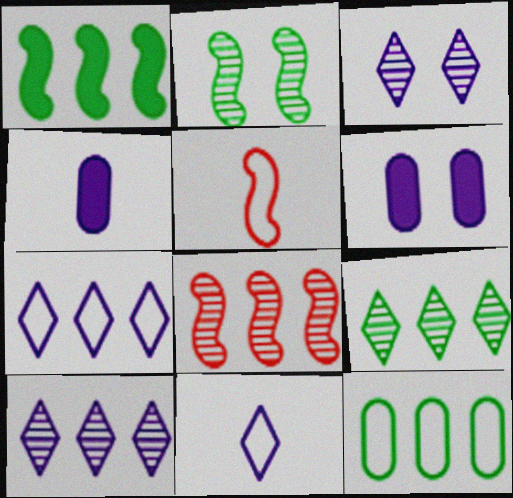[[1, 9, 12], 
[5, 6, 9]]